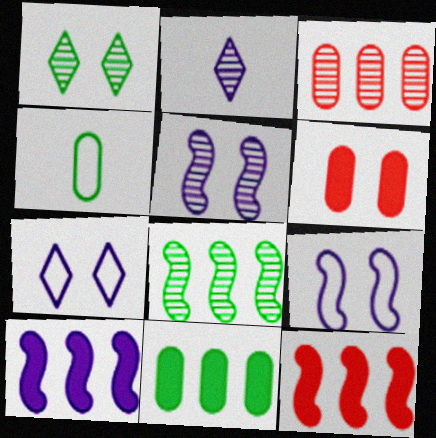[[1, 6, 9]]